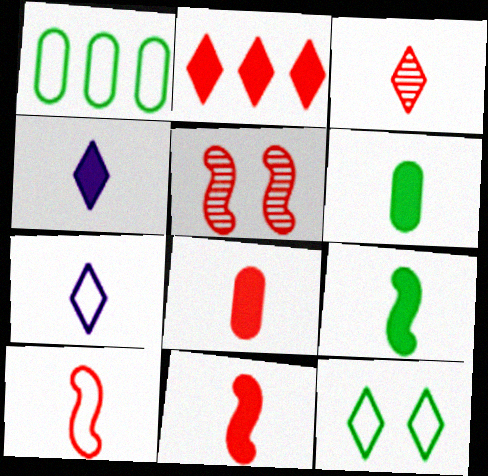[[1, 4, 5], 
[3, 8, 10], 
[4, 6, 11], 
[4, 8, 9]]